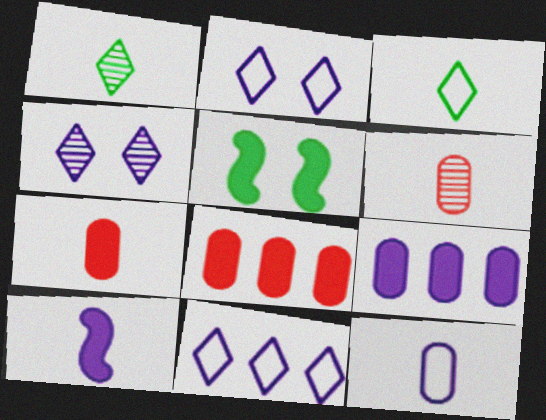[[3, 6, 10], 
[5, 6, 11]]